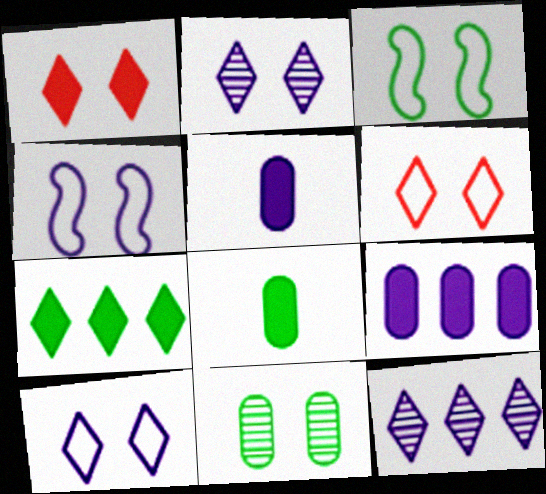[[1, 4, 11], 
[4, 5, 12]]